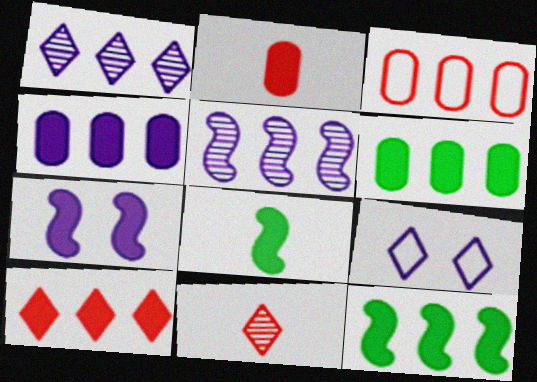[[1, 3, 12], 
[4, 10, 12]]